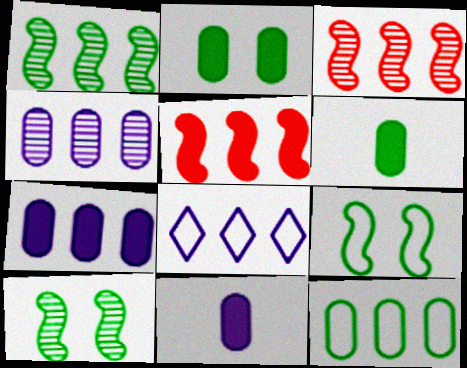[]